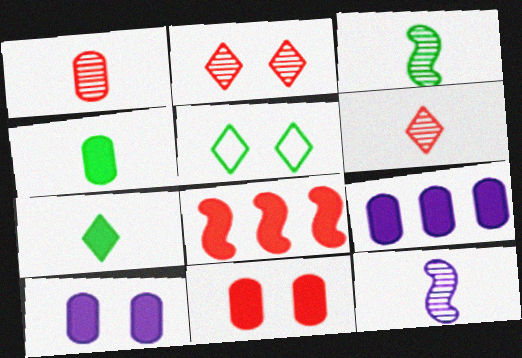[[4, 9, 11], 
[7, 8, 10]]